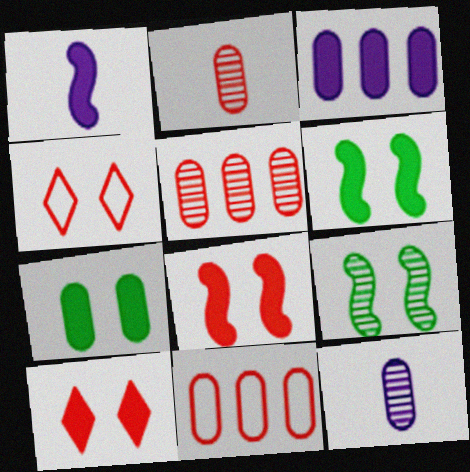[[7, 11, 12]]